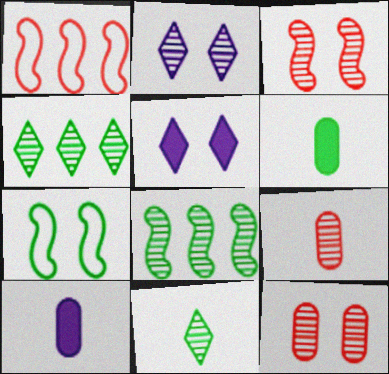[[1, 2, 6], 
[2, 8, 9], 
[4, 6, 7], 
[5, 7, 12]]